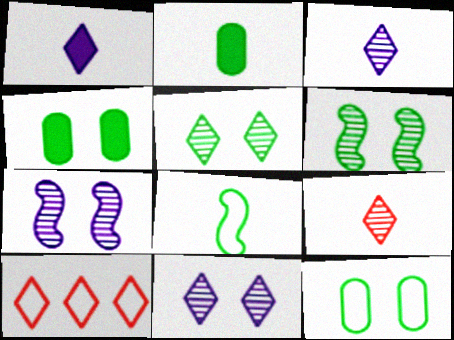[[1, 5, 10], 
[2, 7, 10]]